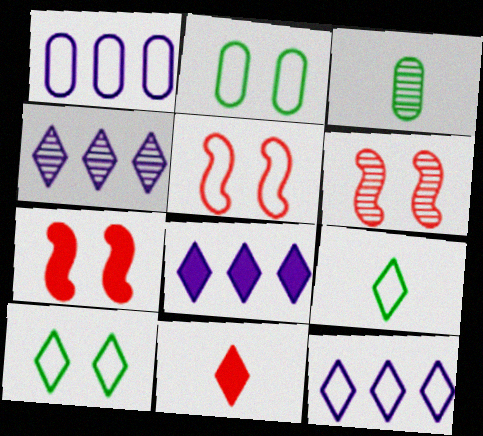[[1, 5, 9], 
[3, 4, 6], 
[3, 5, 8], 
[3, 7, 12], 
[4, 8, 12], 
[4, 10, 11], 
[5, 6, 7]]